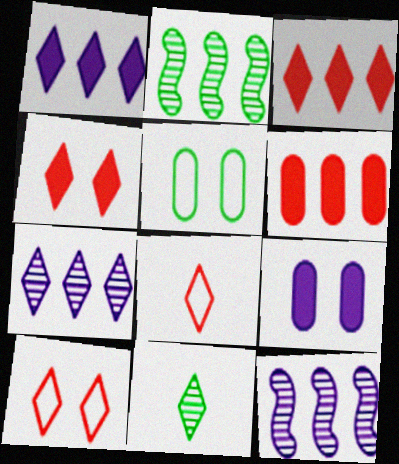[[1, 10, 11], 
[2, 8, 9]]